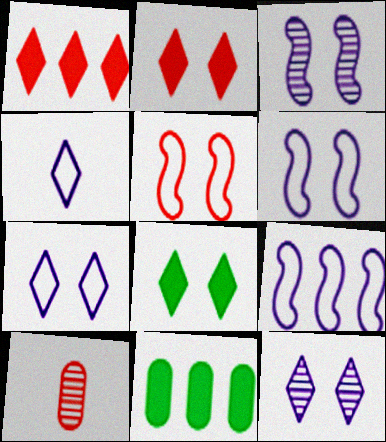[[1, 5, 10], 
[8, 9, 10]]